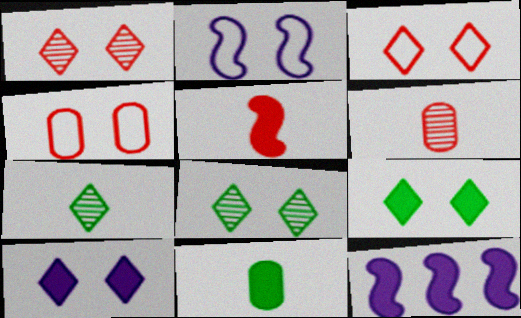[[3, 8, 10], 
[4, 7, 12]]